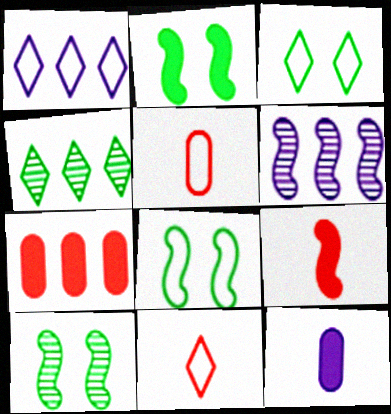[[1, 3, 11], 
[1, 5, 8], 
[2, 8, 10], 
[6, 8, 9]]